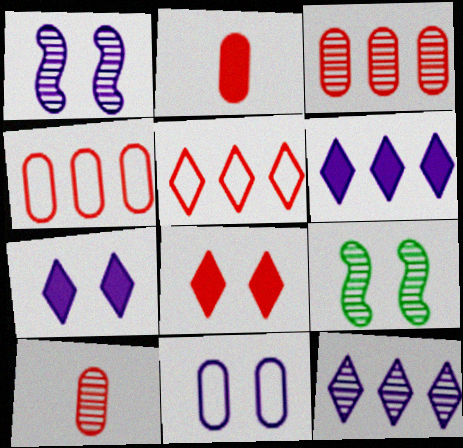[[1, 7, 11], 
[8, 9, 11], 
[9, 10, 12]]